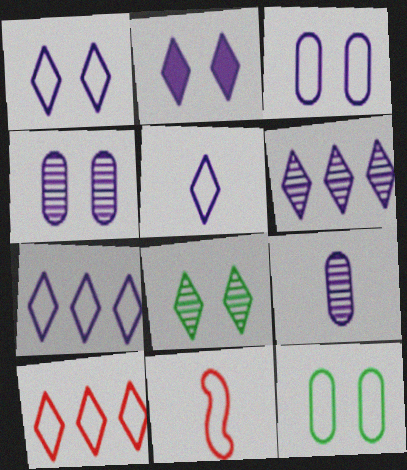[[1, 5, 7], 
[2, 5, 6], 
[7, 11, 12]]